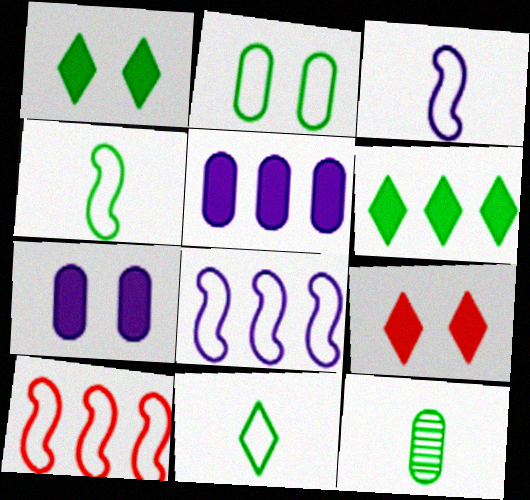[[8, 9, 12]]